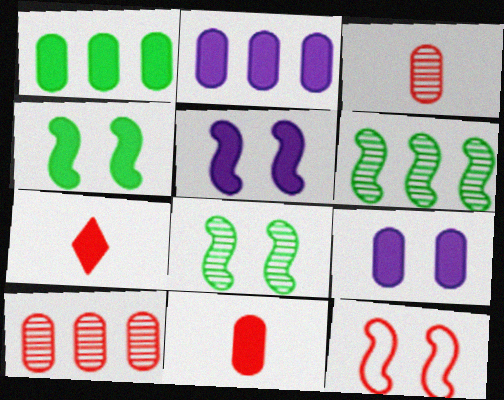[[1, 5, 7], 
[1, 9, 11], 
[2, 4, 7], 
[5, 8, 12], 
[7, 10, 12]]